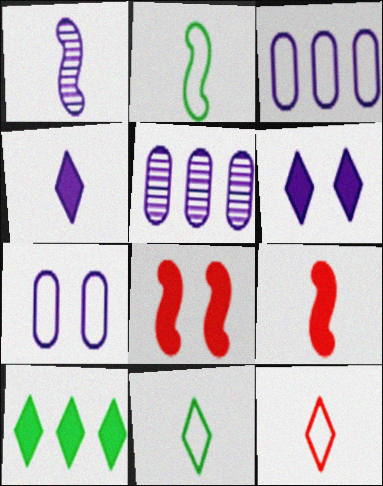[[1, 2, 9], 
[1, 3, 6], 
[5, 8, 11]]